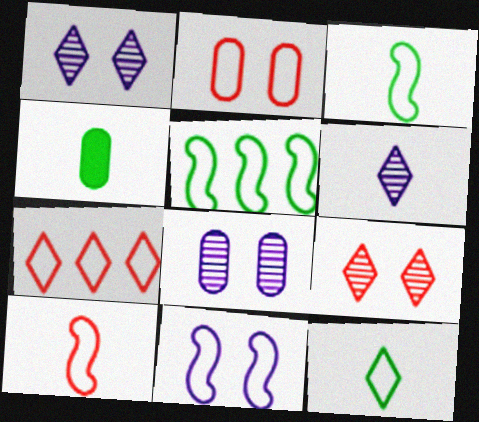[[2, 7, 10], 
[4, 6, 10], 
[5, 10, 11]]